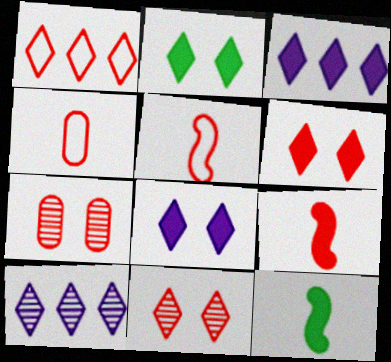[[1, 7, 9], 
[2, 6, 8]]